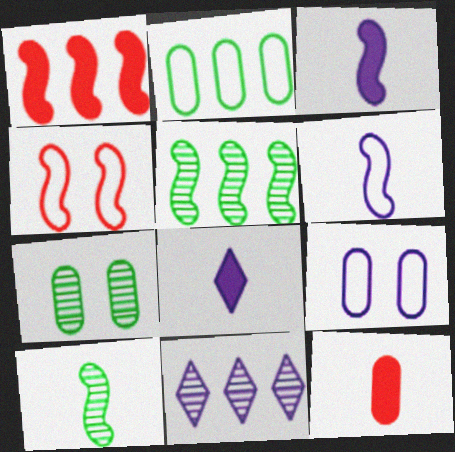[[1, 2, 11], 
[3, 4, 5], 
[3, 9, 11]]